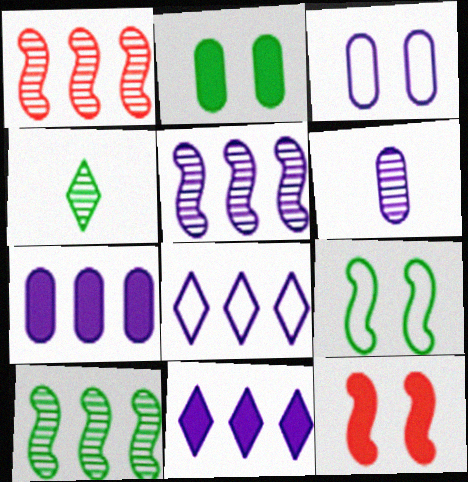[[1, 5, 10], 
[3, 6, 7], 
[5, 7, 8]]